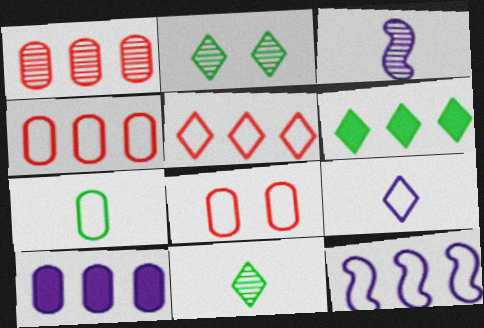[[1, 2, 3], 
[1, 6, 12], 
[3, 6, 8]]